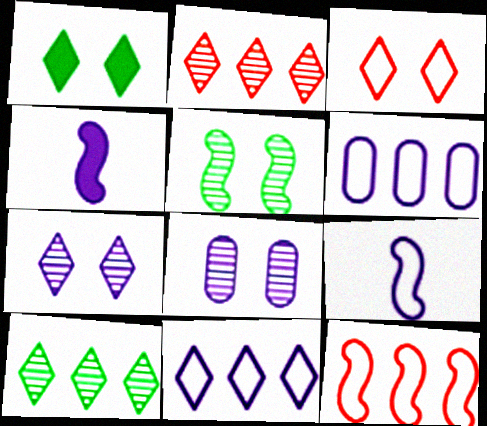[[1, 3, 7], 
[4, 5, 12], 
[4, 6, 7], 
[4, 8, 11]]